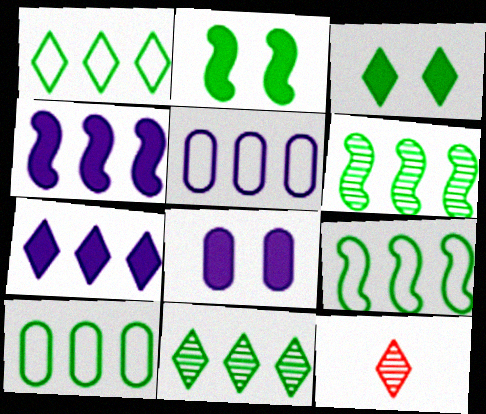[[1, 9, 10], 
[2, 5, 12], 
[8, 9, 12]]